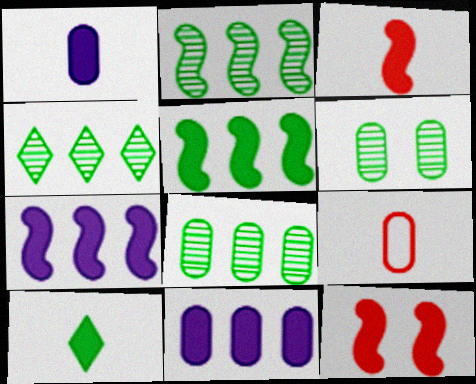[[1, 3, 10], 
[2, 4, 8], 
[6, 9, 11], 
[10, 11, 12]]